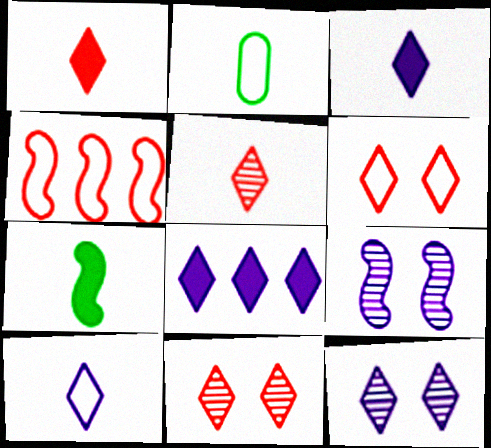[[4, 7, 9], 
[8, 10, 12]]